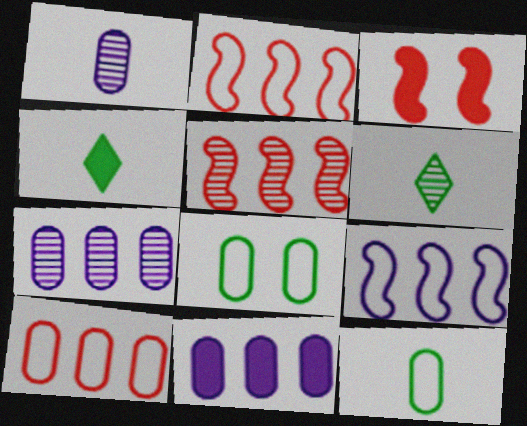[[3, 4, 11]]